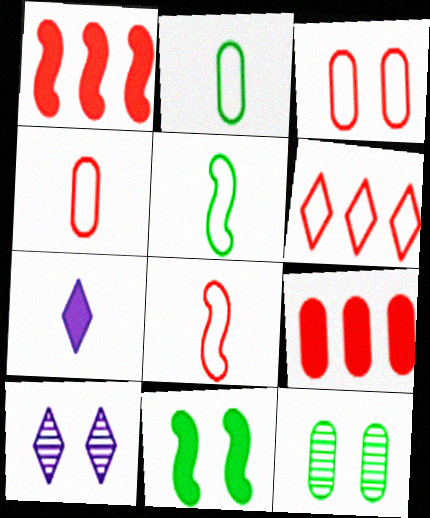[[1, 2, 10], 
[3, 6, 8], 
[3, 10, 11], 
[5, 9, 10], 
[7, 9, 11]]